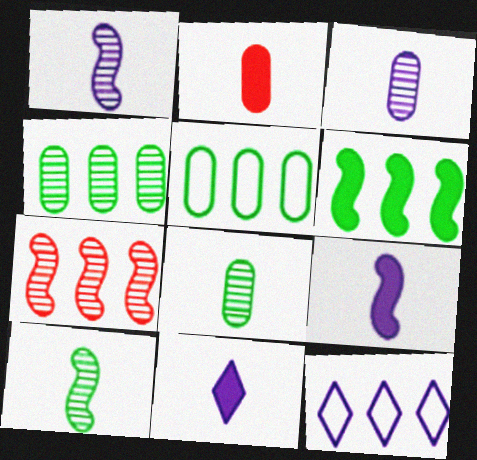[]